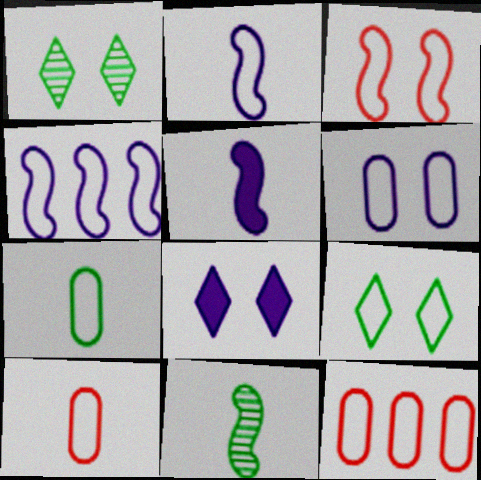[[1, 5, 12], 
[2, 9, 12], 
[3, 6, 9], 
[4, 9, 10], 
[6, 7, 12], 
[8, 11, 12]]